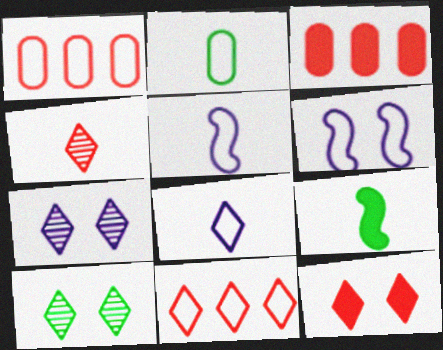[[1, 7, 9], 
[2, 6, 11], 
[3, 5, 10], 
[4, 11, 12]]